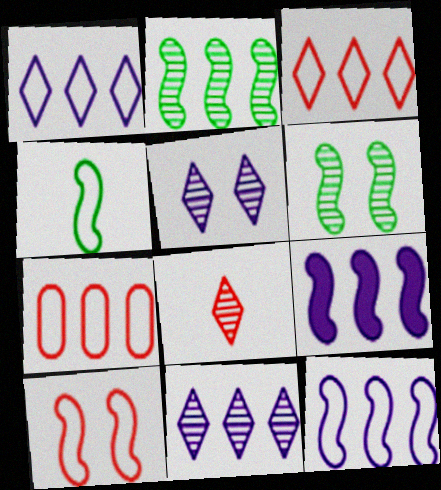[[4, 10, 12]]